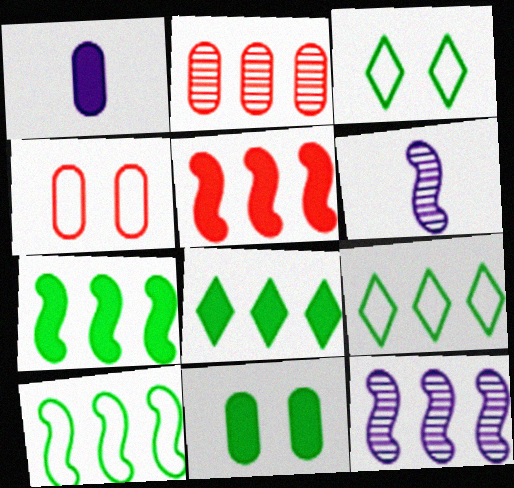[[4, 6, 8], 
[5, 10, 12]]